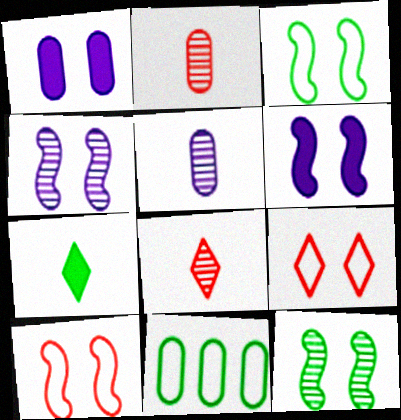[[1, 2, 11], 
[1, 9, 12], 
[6, 8, 11], 
[6, 10, 12], 
[7, 11, 12]]